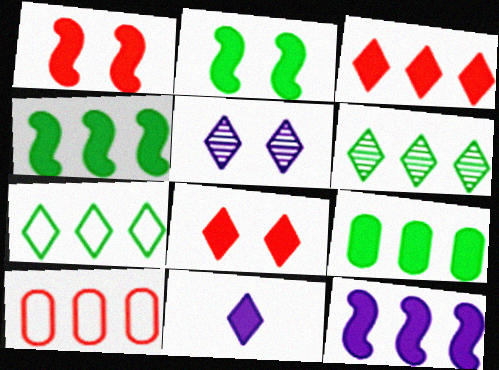[[1, 9, 11], 
[3, 9, 12], 
[6, 10, 12]]